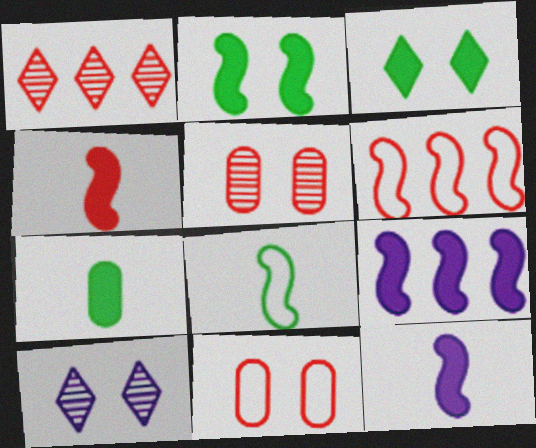[[1, 4, 11], 
[2, 4, 9], 
[2, 10, 11], 
[6, 7, 10]]